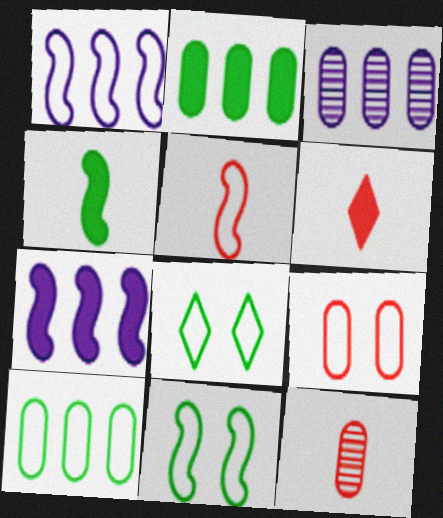[[1, 5, 11], 
[3, 6, 11], 
[5, 6, 12], 
[7, 8, 12]]